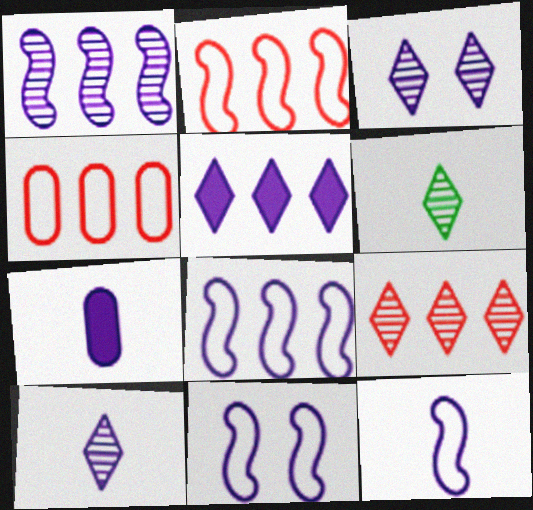[[3, 6, 9], 
[3, 7, 8], 
[7, 10, 12], 
[8, 11, 12]]